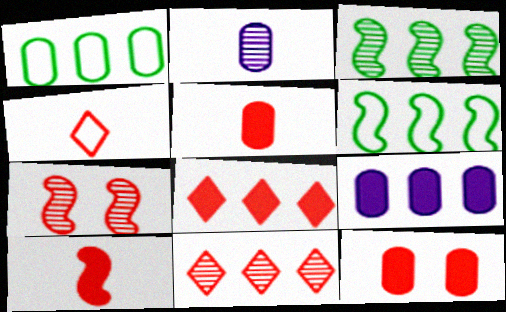[[1, 2, 12], 
[6, 9, 11], 
[8, 10, 12]]